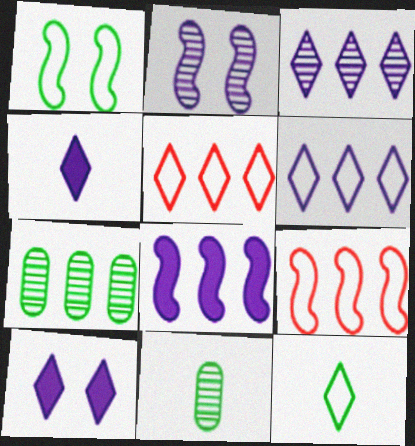[[5, 7, 8], 
[9, 10, 11]]